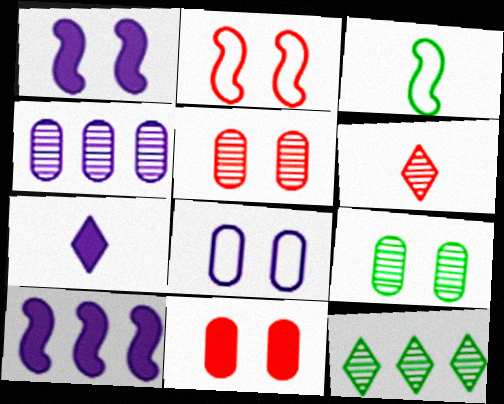[[8, 9, 11]]